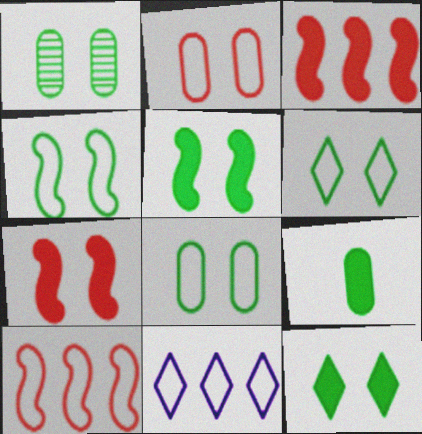[[1, 4, 12], 
[1, 5, 6], 
[4, 6, 8]]